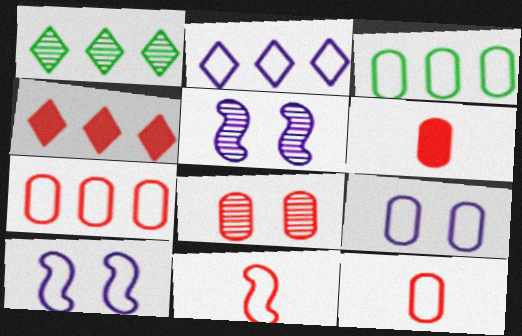[[1, 2, 4], 
[1, 6, 10], 
[3, 9, 12], 
[4, 8, 11], 
[6, 7, 8]]